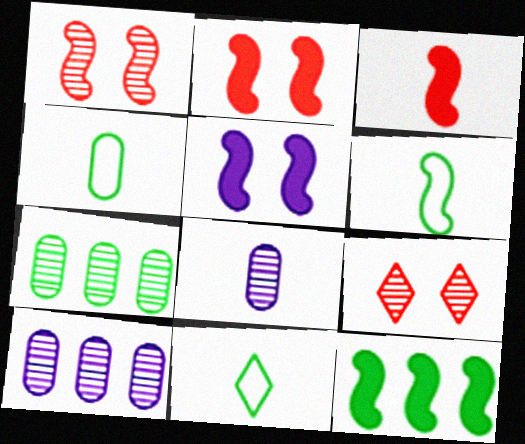[[2, 10, 11], 
[3, 5, 12], 
[3, 8, 11], 
[4, 6, 11]]